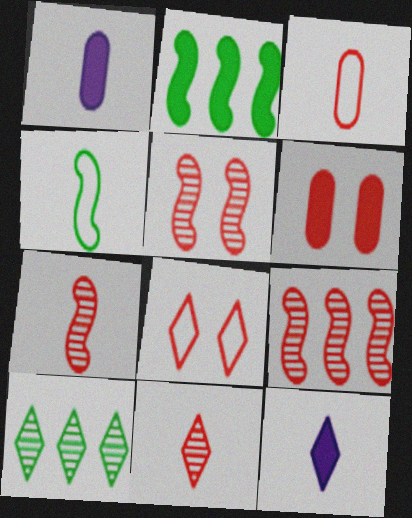[[1, 4, 11], 
[2, 6, 12], 
[5, 6, 8], 
[5, 7, 9], 
[8, 10, 12]]